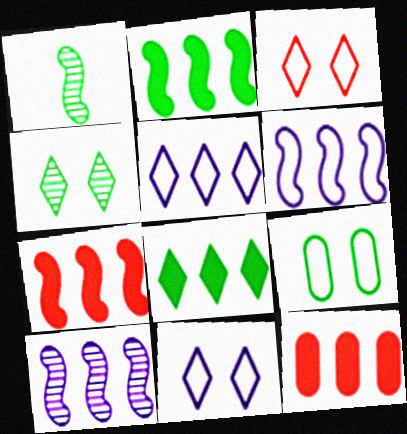[[1, 8, 9], 
[1, 11, 12]]